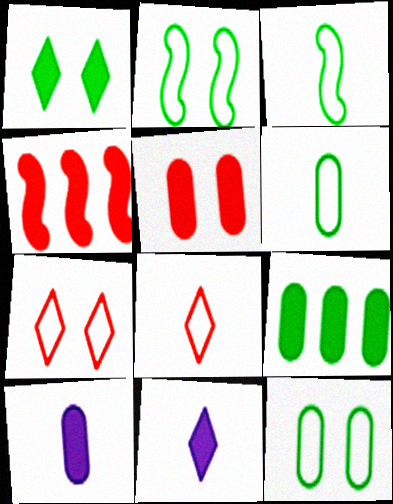[[1, 4, 10], 
[5, 9, 10]]